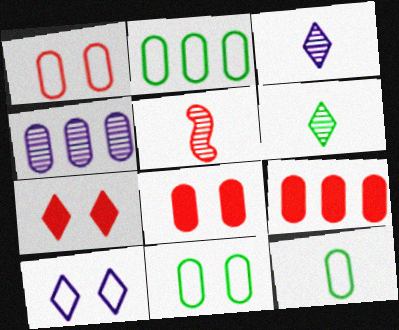[[2, 4, 9], 
[2, 11, 12], 
[4, 8, 12]]